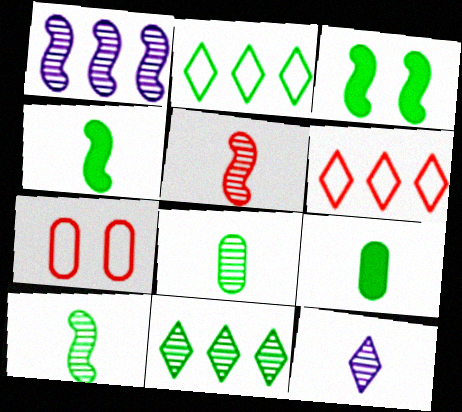[[2, 3, 8], 
[5, 8, 12]]